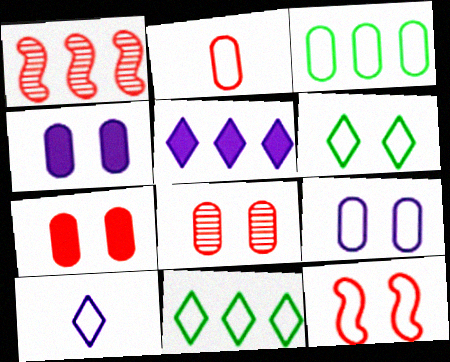[[1, 3, 5], 
[2, 3, 9], 
[3, 10, 12], 
[6, 9, 12]]